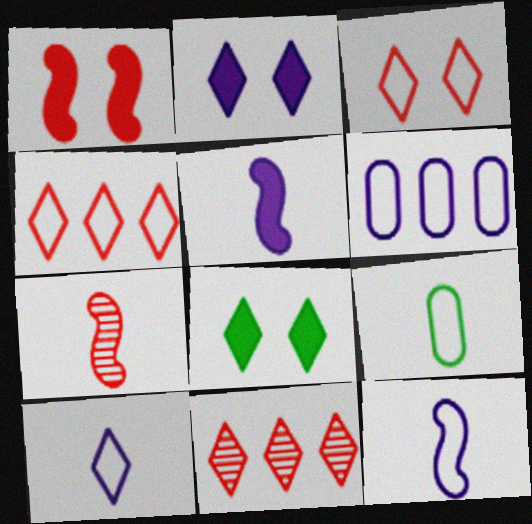[[6, 7, 8], 
[8, 10, 11]]